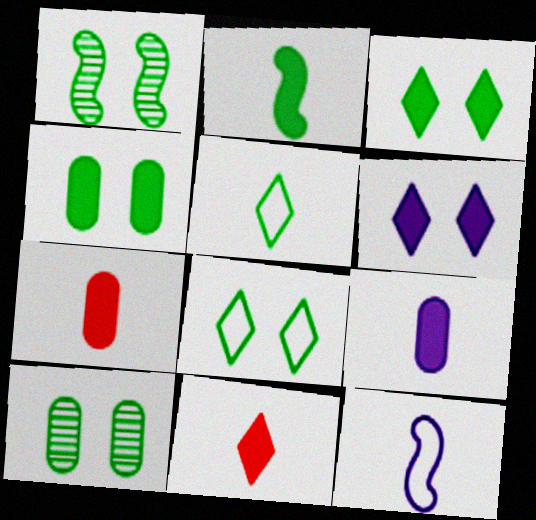[[1, 4, 8], 
[2, 9, 11]]